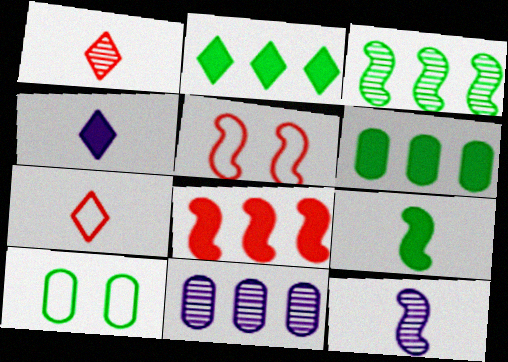[]